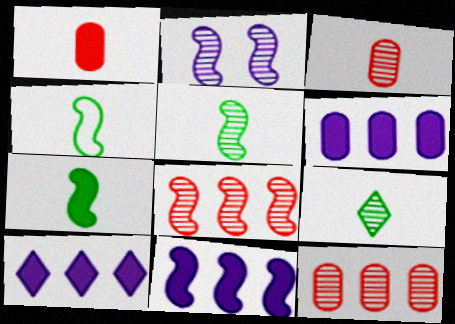[[2, 5, 8], 
[2, 9, 12], 
[4, 5, 7], 
[6, 10, 11]]